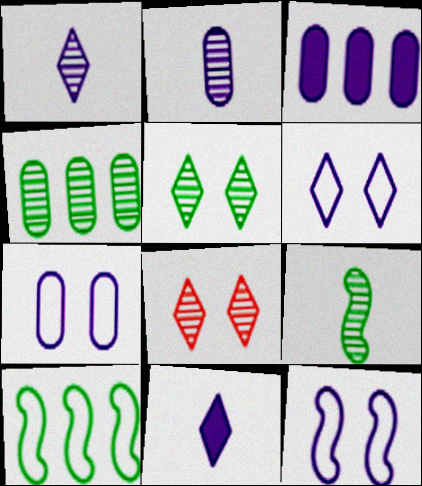[[1, 3, 12], 
[2, 3, 7], 
[4, 5, 9], 
[6, 7, 12]]